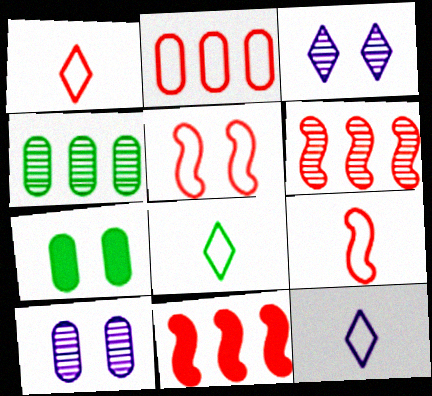[[1, 2, 5], 
[1, 8, 12], 
[3, 5, 7], 
[6, 7, 12], 
[8, 10, 11]]